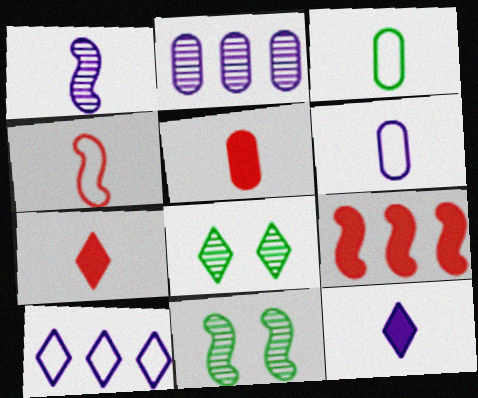[[1, 3, 7], 
[1, 6, 12], 
[5, 10, 11], 
[6, 8, 9], 
[7, 8, 10]]